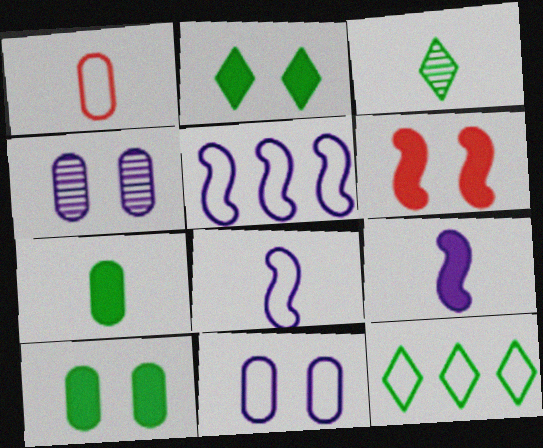[[1, 3, 9], 
[2, 3, 12]]